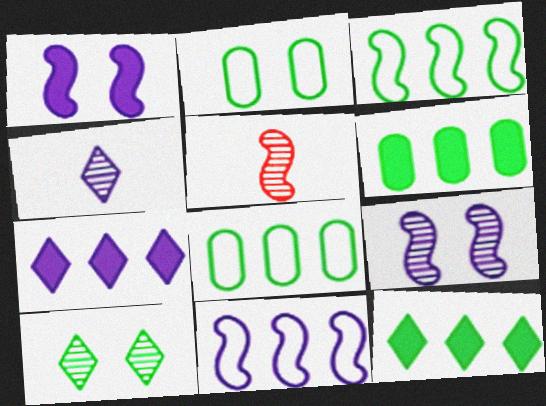[[1, 3, 5], 
[2, 5, 7]]